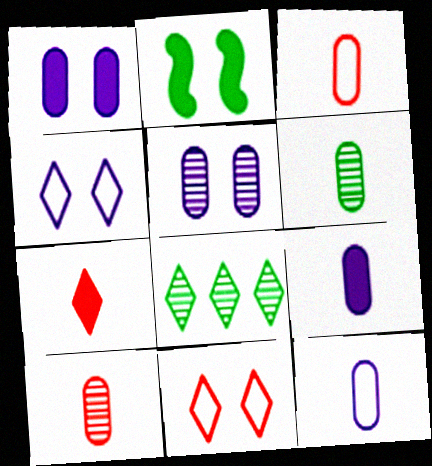[[2, 5, 11], 
[3, 6, 9], 
[4, 7, 8]]